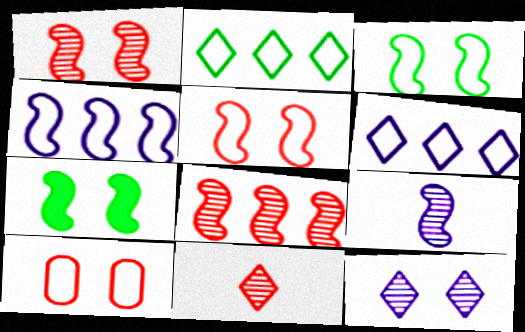[[7, 10, 12]]